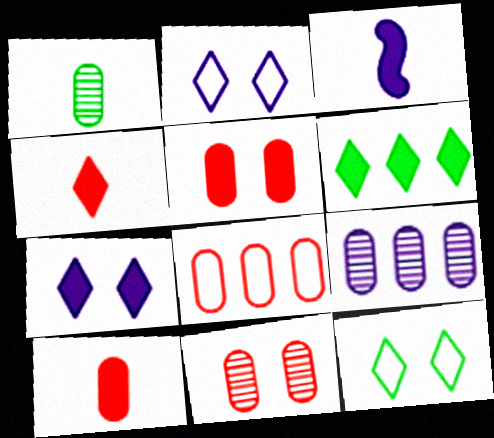[[1, 9, 11], 
[2, 3, 9], 
[3, 5, 6], 
[4, 6, 7], 
[8, 10, 11]]